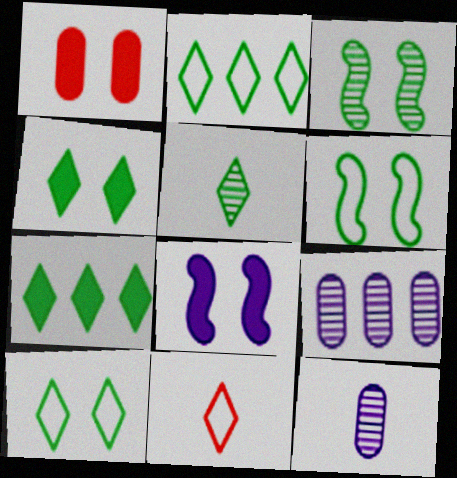[[1, 4, 8], 
[2, 4, 5], 
[5, 7, 10]]